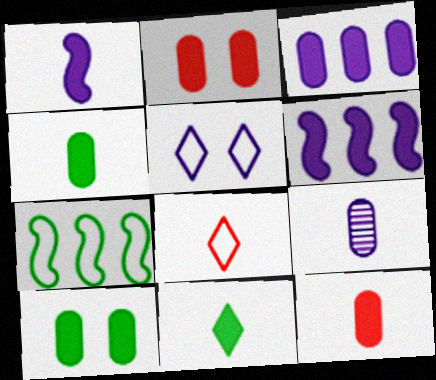[[1, 11, 12], 
[2, 3, 4], 
[2, 6, 11], 
[3, 10, 12], 
[5, 6, 9]]